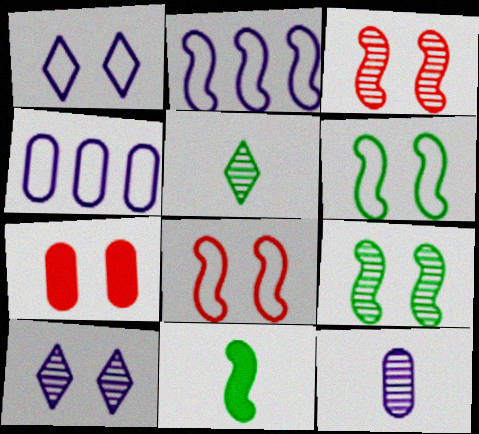[[1, 7, 9], 
[2, 3, 11], 
[2, 5, 7], 
[6, 7, 10]]